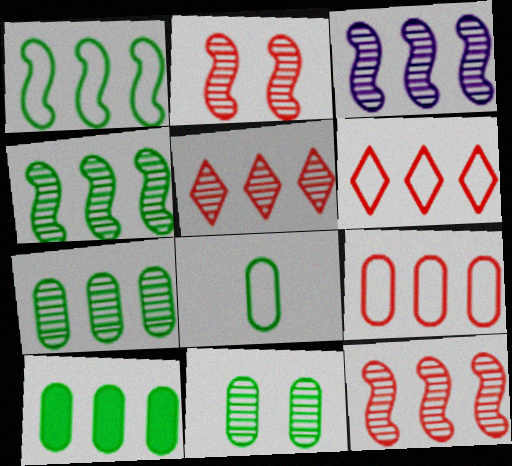[[3, 4, 12], 
[3, 5, 7], 
[3, 6, 10], 
[8, 10, 11]]